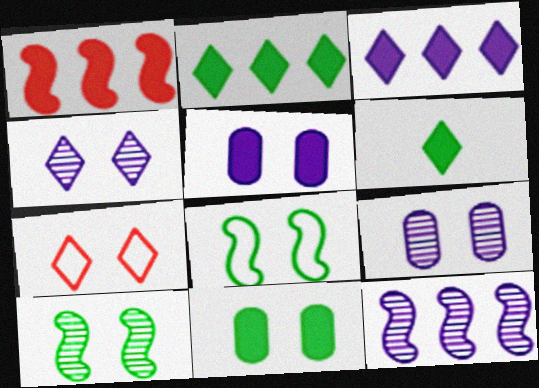[[1, 5, 6], 
[5, 7, 10]]